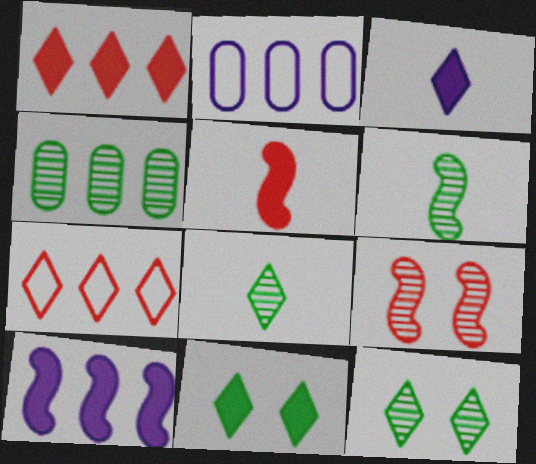[[1, 3, 11], 
[2, 5, 12], 
[3, 7, 12], 
[4, 6, 12], 
[4, 7, 10]]